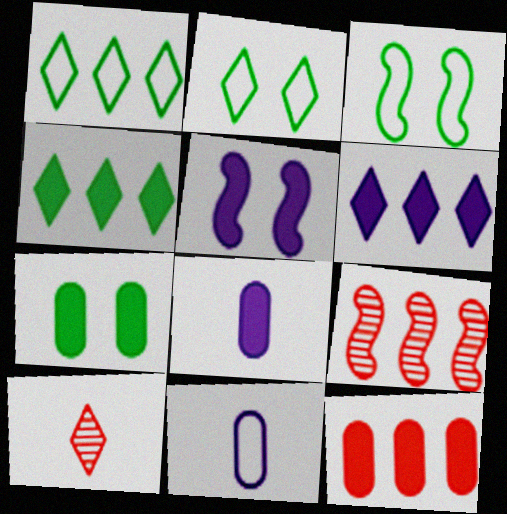[[2, 6, 10], 
[2, 8, 9], 
[5, 6, 8], 
[7, 8, 12]]